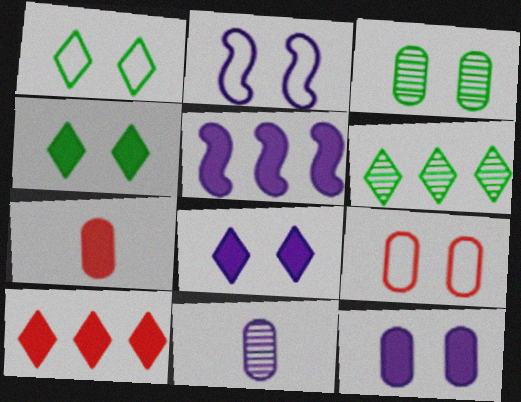[[1, 2, 9], 
[2, 6, 7], 
[3, 9, 12], 
[4, 5, 7]]